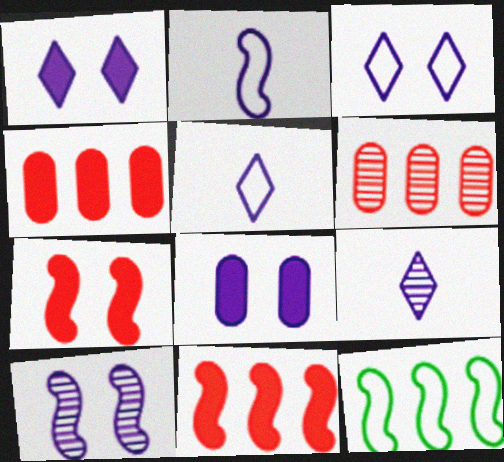[[3, 8, 10]]